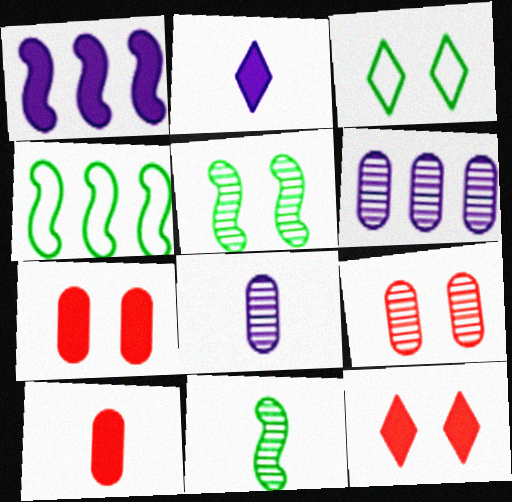[[2, 4, 9], 
[4, 8, 12]]